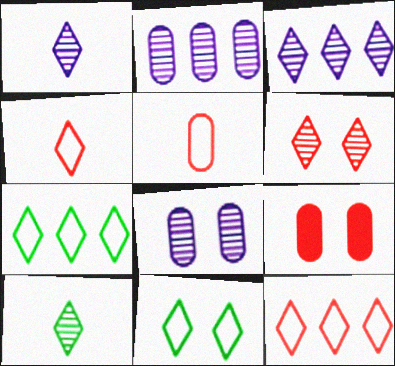[[3, 6, 10]]